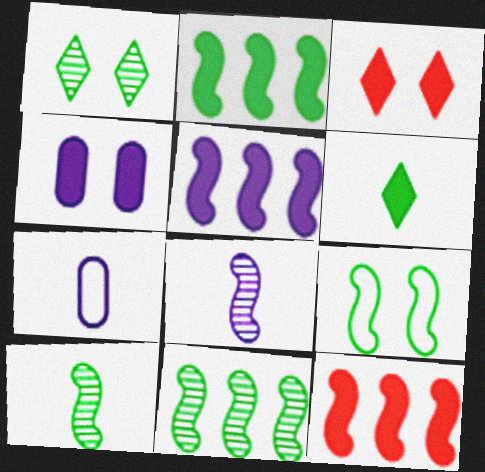[[1, 7, 12], 
[2, 5, 12], 
[2, 9, 10], 
[3, 7, 11], 
[4, 6, 12], 
[8, 9, 12]]